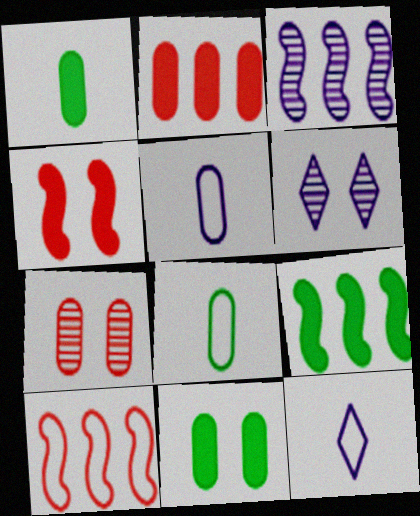[[1, 6, 10], 
[3, 9, 10], 
[7, 9, 12]]